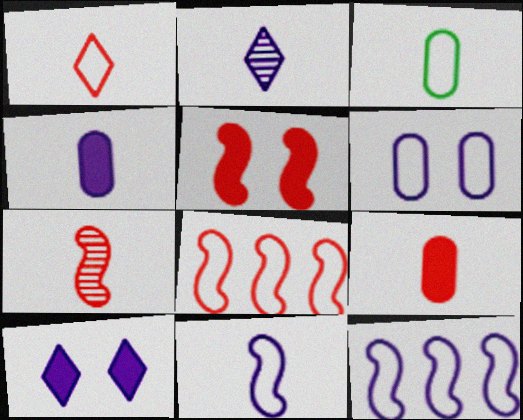[[1, 3, 11], 
[1, 7, 9], 
[2, 4, 11], 
[5, 7, 8]]